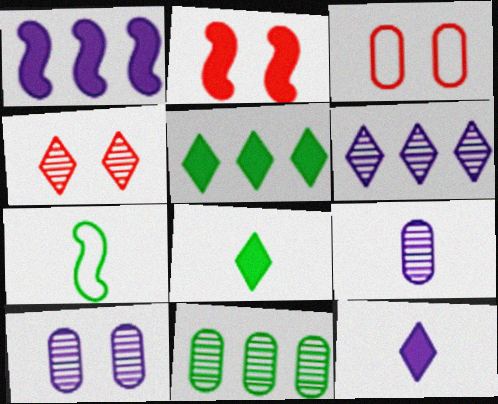[[2, 3, 4]]